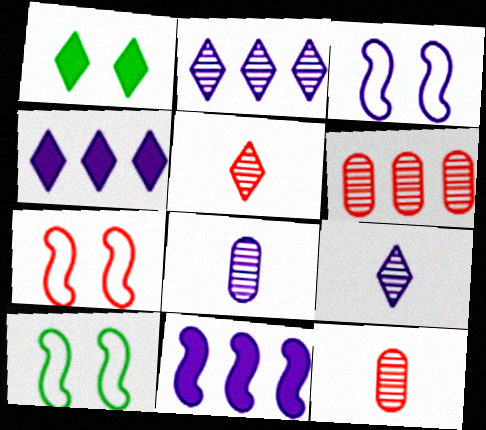[[3, 4, 8], 
[3, 7, 10], 
[4, 10, 12]]